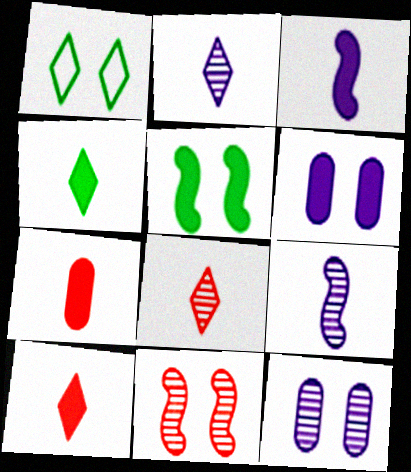[[1, 6, 11], 
[3, 4, 7]]